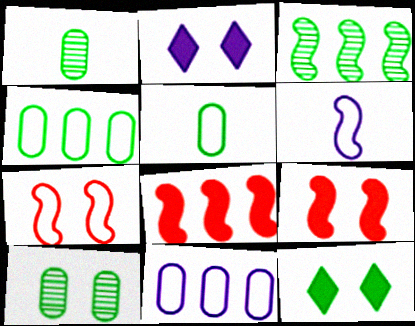[[2, 7, 10], 
[3, 5, 12], 
[3, 6, 9]]